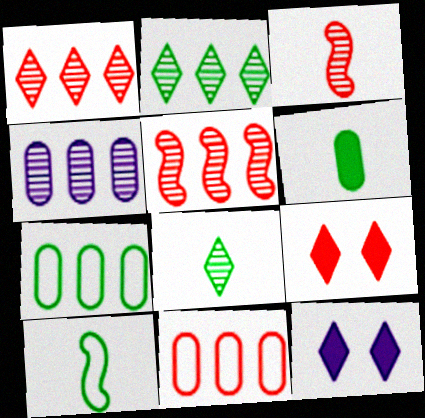[[2, 4, 5], 
[3, 7, 12], 
[3, 9, 11], 
[4, 9, 10], 
[6, 8, 10]]